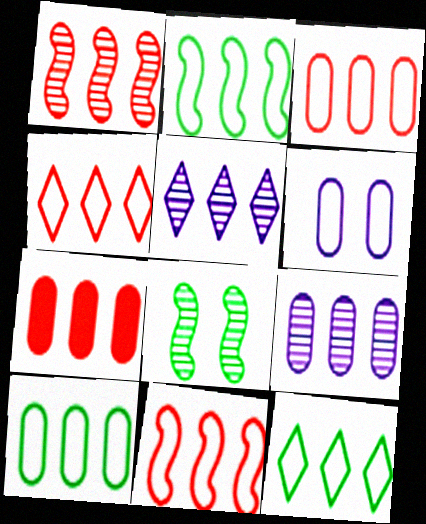[[1, 4, 7], 
[2, 5, 7], 
[2, 10, 12], 
[3, 4, 11], 
[7, 9, 10]]